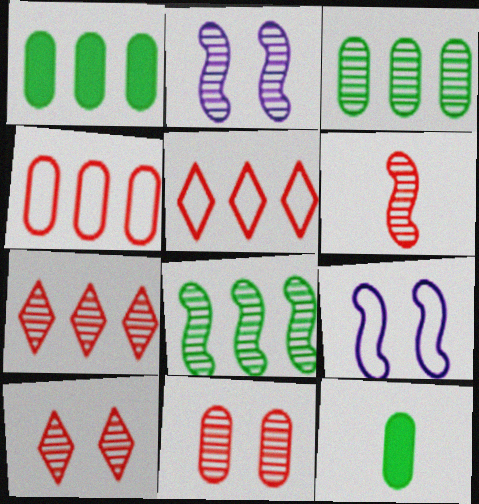[[2, 5, 12], 
[2, 6, 8], 
[6, 7, 11], 
[7, 9, 12]]